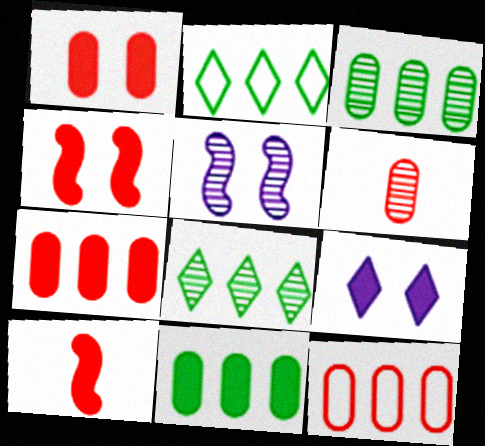[[1, 6, 12], 
[5, 6, 8], 
[9, 10, 11]]